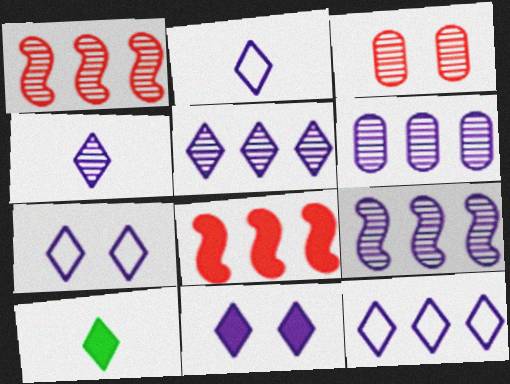[[2, 5, 11], 
[2, 7, 12], 
[4, 11, 12], 
[5, 6, 9]]